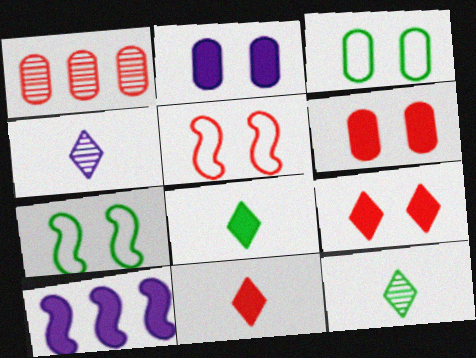[[1, 5, 11], 
[6, 8, 10]]